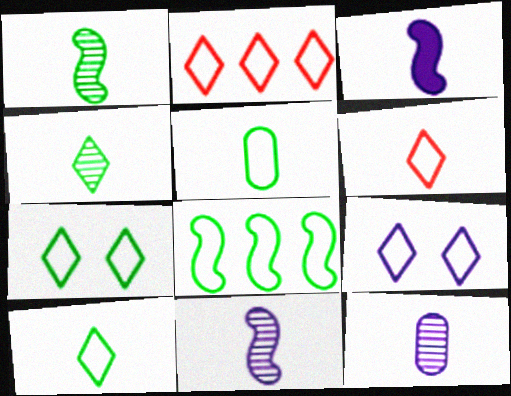[[2, 9, 10], 
[5, 7, 8]]